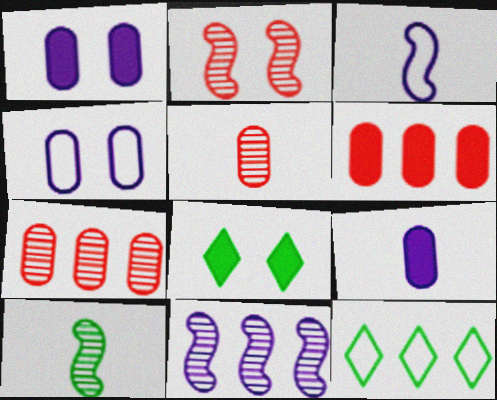[[2, 4, 8], 
[2, 9, 12], 
[2, 10, 11], 
[3, 7, 8], 
[6, 11, 12]]